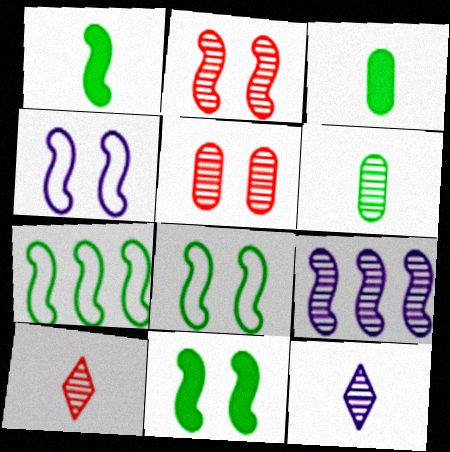[[2, 4, 11]]